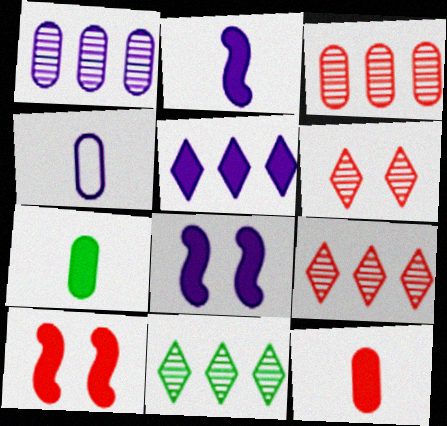[[4, 10, 11], 
[5, 7, 10]]